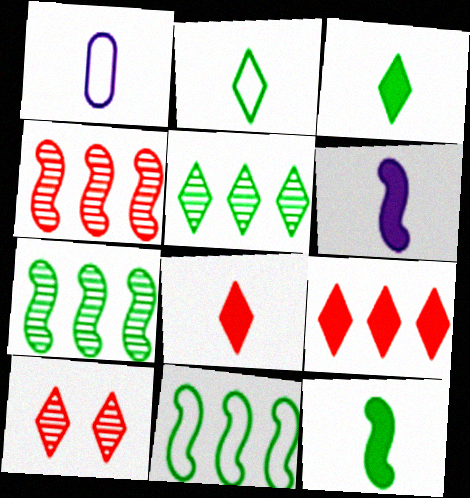[]